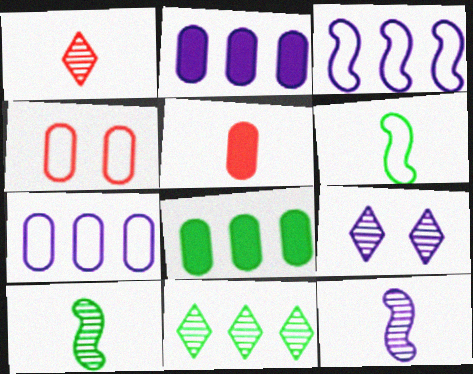[[1, 9, 11]]